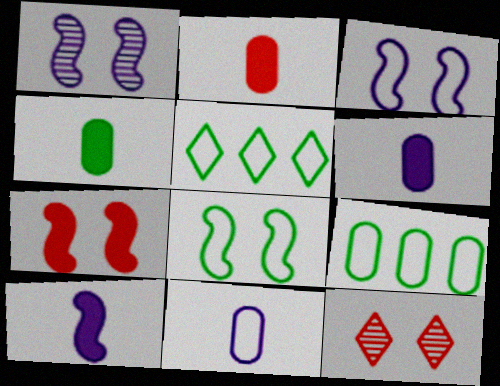[[1, 2, 5], 
[1, 7, 8], 
[2, 4, 6], 
[9, 10, 12]]